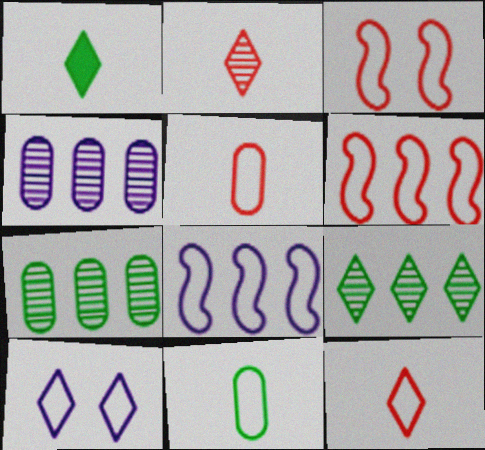[[1, 3, 4], 
[6, 10, 11]]